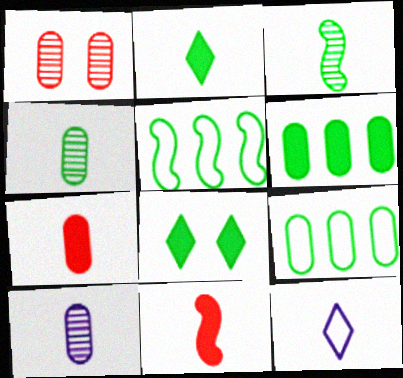[[3, 7, 12], 
[3, 8, 9], 
[4, 5, 8], 
[4, 11, 12]]